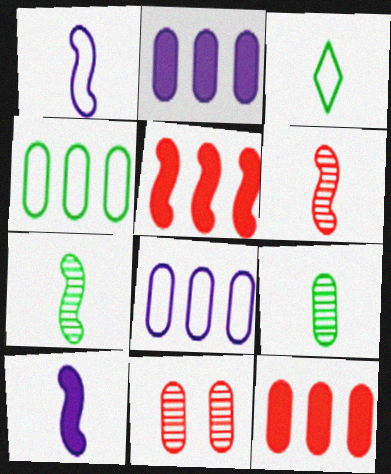[]